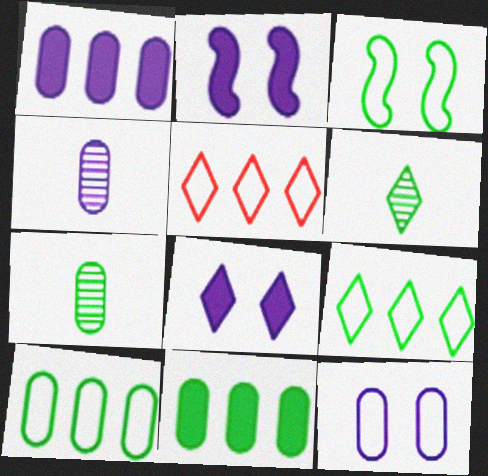[[1, 4, 12], 
[2, 5, 7], 
[3, 6, 11], 
[5, 6, 8]]